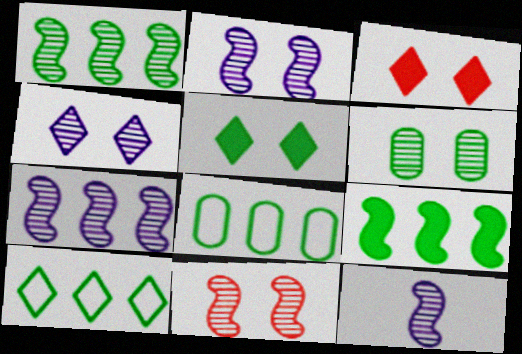[[1, 11, 12], 
[2, 7, 12], 
[3, 8, 12], 
[4, 6, 11]]